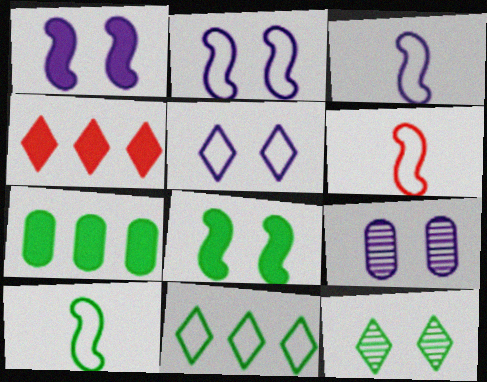[[1, 5, 9], 
[3, 6, 10], 
[4, 9, 10], 
[7, 10, 12]]